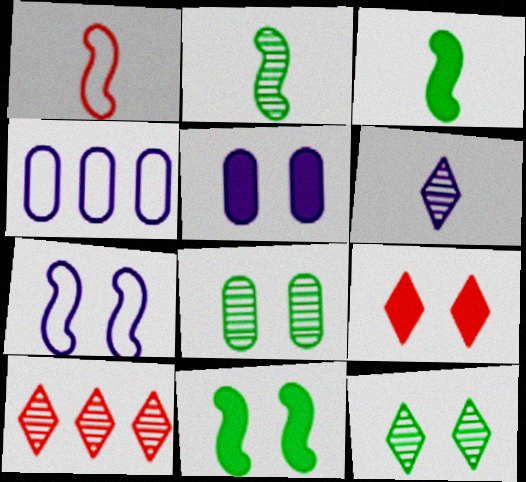[[2, 4, 9], 
[5, 9, 11], 
[6, 10, 12], 
[7, 8, 9]]